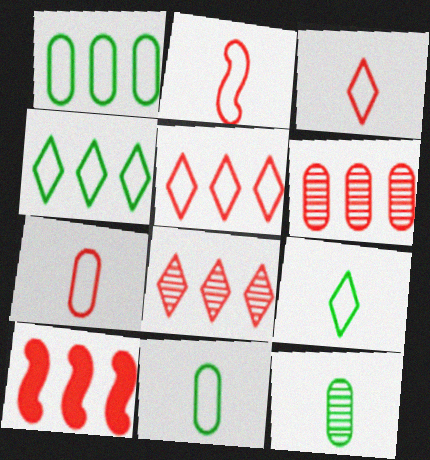[[2, 3, 7], 
[5, 6, 10]]